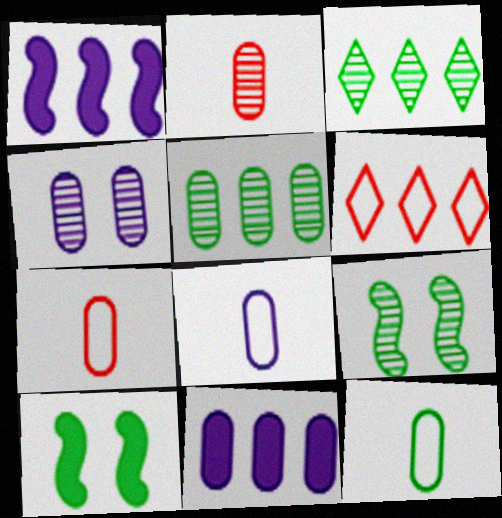[[1, 5, 6], 
[2, 4, 5], 
[3, 10, 12], 
[4, 8, 11], 
[7, 8, 12]]